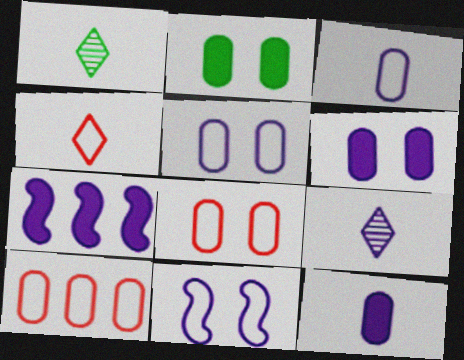[[1, 7, 8], 
[5, 7, 9]]